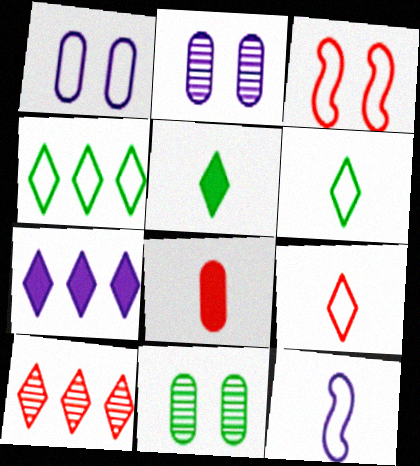[[2, 7, 12], 
[3, 8, 10], 
[4, 7, 10]]